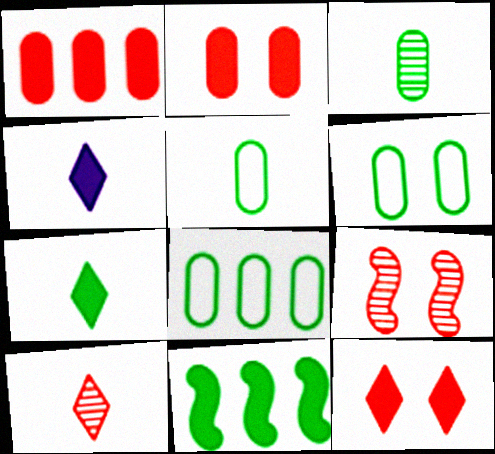[[2, 4, 11], 
[4, 8, 9], 
[5, 6, 8]]